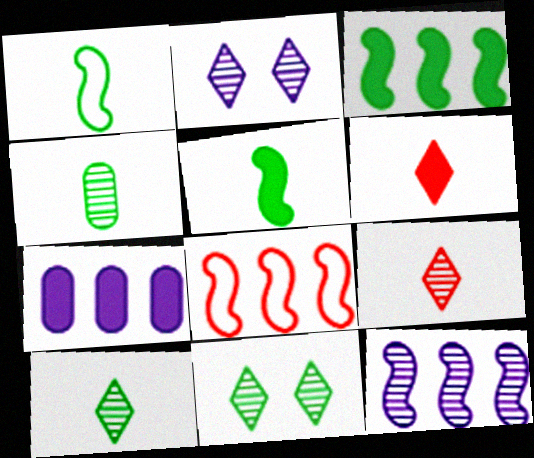[[3, 8, 12]]